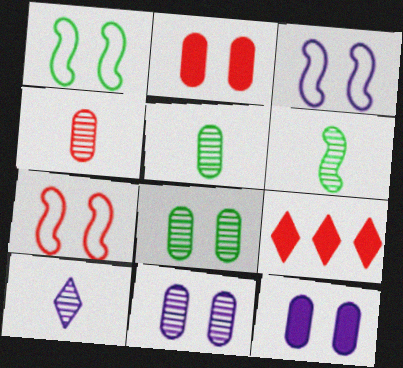[[1, 3, 7], 
[3, 5, 9], 
[4, 6, 10], 
[4, 7, 9]]